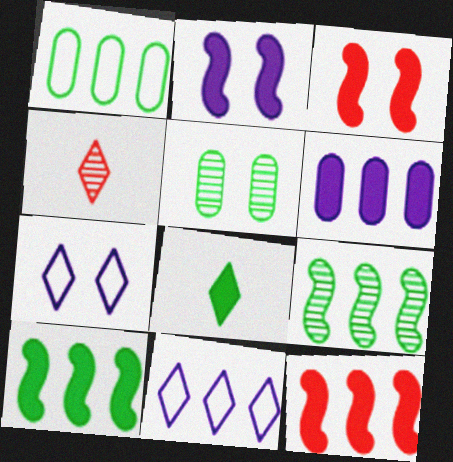[[1, 2, 4], 
[3, 5, 7], 
[3, 6, 8]]